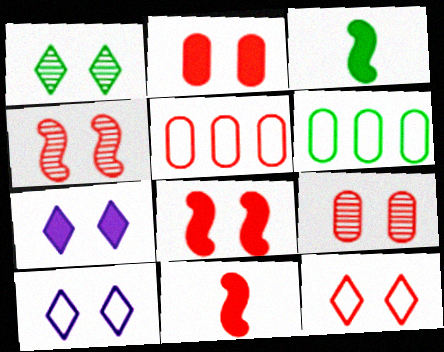[[1, 3, 6], 
[1, 7, 12], 
[2, 4, 12], 
[8, 9, 12]]